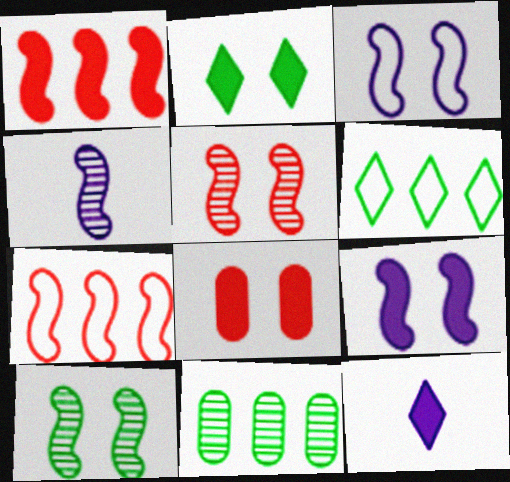[[2, 8, 9], 
[4, 6, 8]]